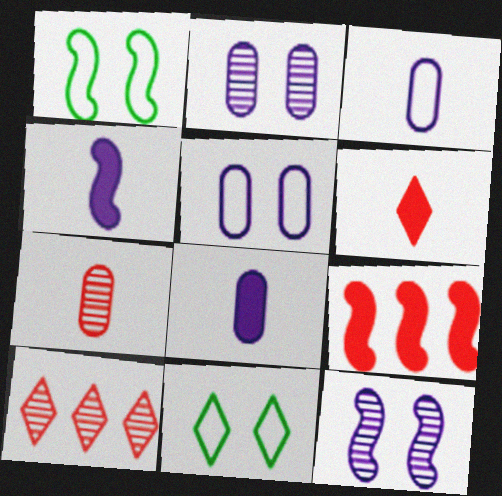[[1, 8, 10]]